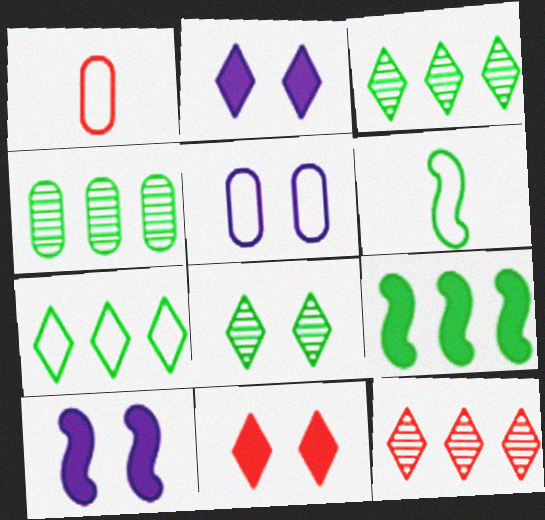[[1, 3, 10], 
[4, 7, 9]]